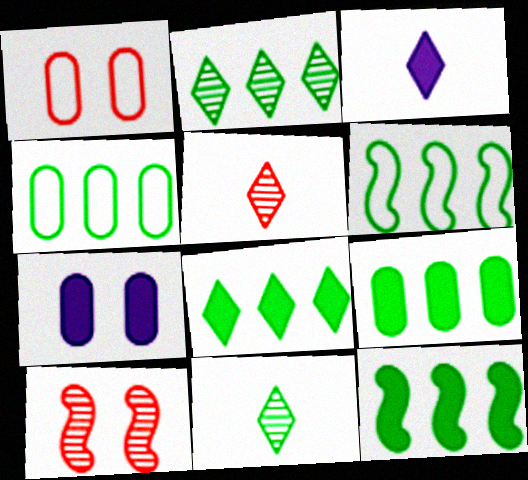[[2, 4, 12], 
[2, 6, 9], 
[3, 4, 10], 
[5, 6, 7], 
[8, 9, 12]]